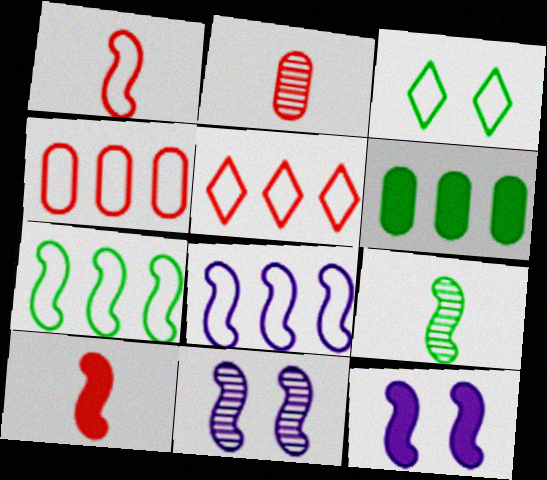[[3, 6, 9], 
[7, 10, 11]]